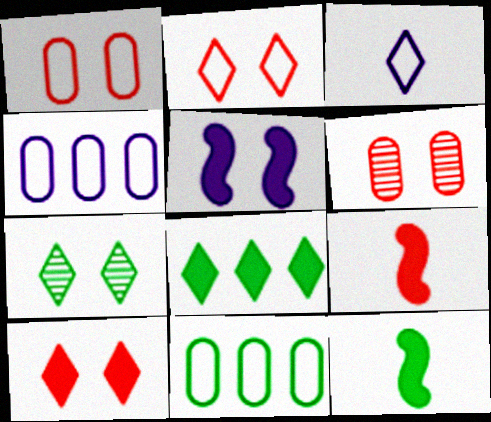[[1, 5, 7], 
[4, 7, 9], 
[7, 11, 12]]